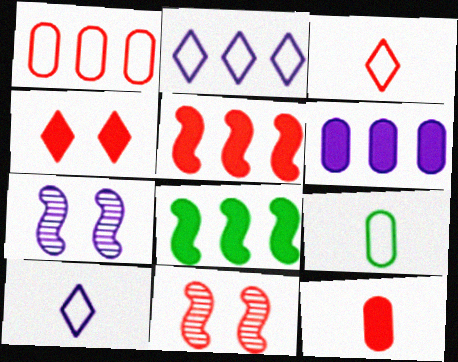[[4, 5, 12], 
[6, 7, 10]]